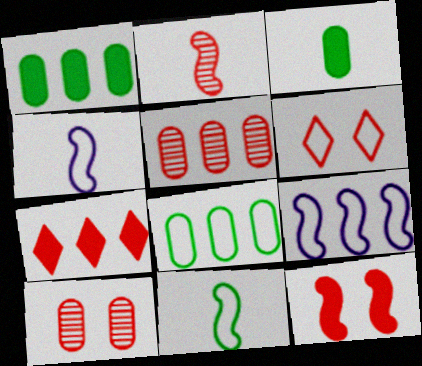[[4, 6, 8], 
[6, 10, 12]]